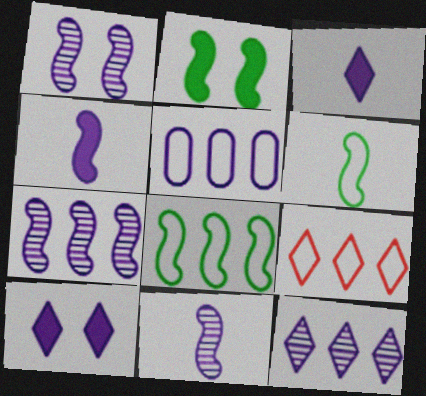[[1, 3, 5], 
[1, 7, 11], 
[5, 8, 9], 
[5, 10, 11]]